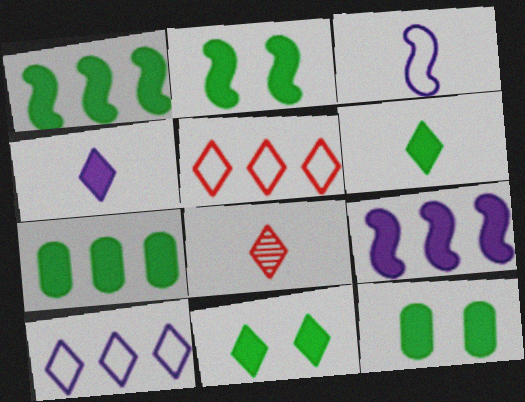[[1, 6, 12], 
[2, 6, 7], 
[2, 11, 12], 
[8, 10, 11]]